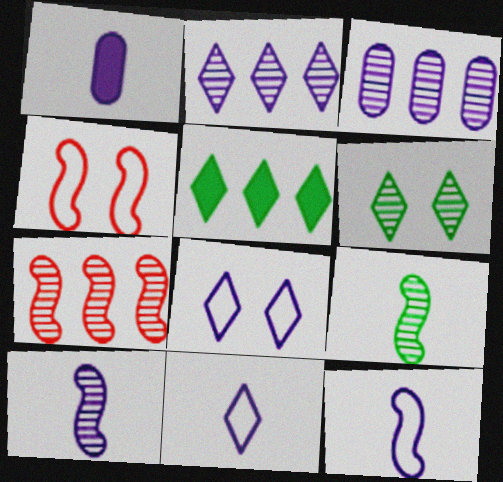[[1, 10, 11]]